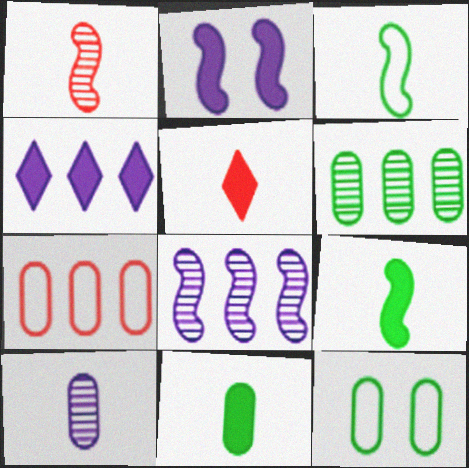[[1, 4, 12], 
[3, 5, 10], 
[5, 8, 12], 
[6, 11, 12]]